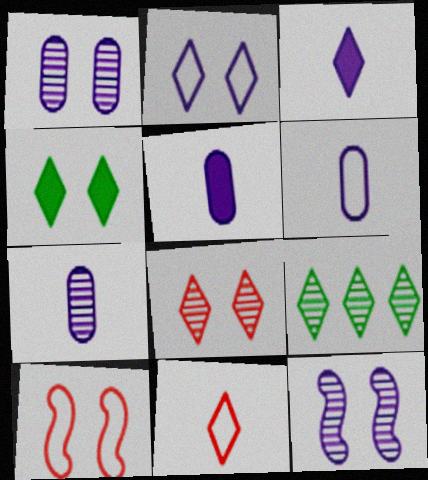[[1, 4, 10], 
[2, 4, 8], 
[5, 6, 7], 
[5, 9, 10]]